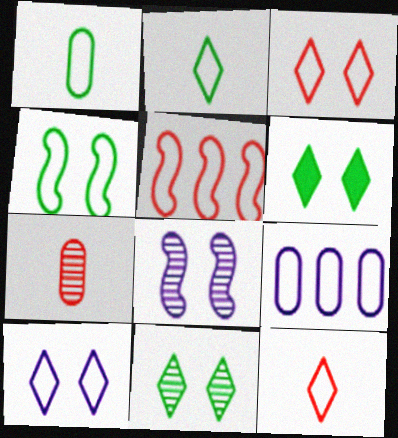[[1, 5, 10], 
[4, 9, 12]]